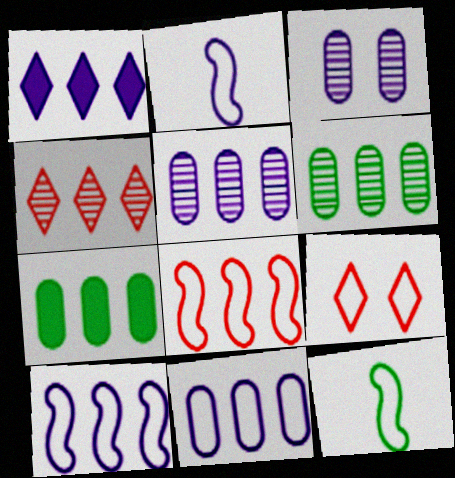[[1, 2, 3], 
[1, 5, 10], 
[1, 6, 8], 
[4, 7, 10], 
[9, 11, 12]]